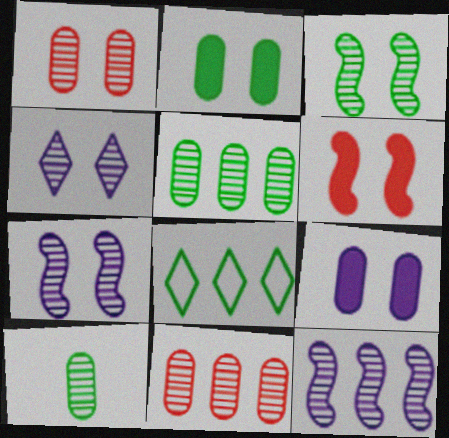[[1, 3, 4]]